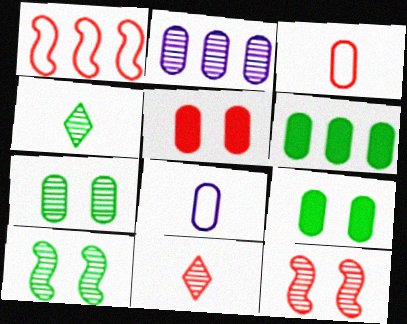[[1, 5, 11], 
[2, 3, 9], 
[2, 4, 12], 
[2, 10, 11]]